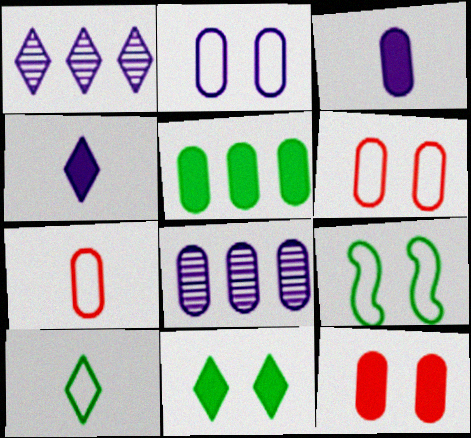[[2, 3, 8], 
[3, 5, 12]]